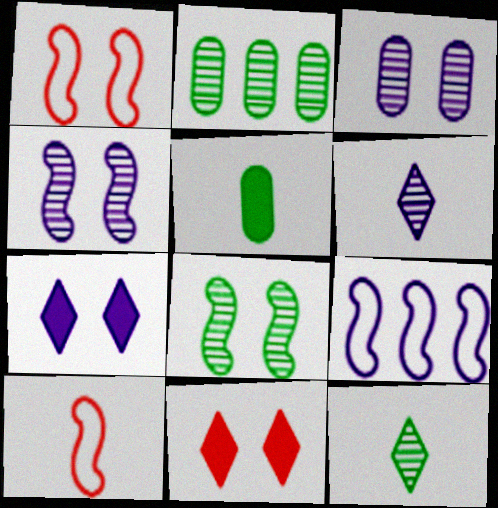[[2, 7, 10], 
[2, 8, 12], 
[5, 6, 10]]